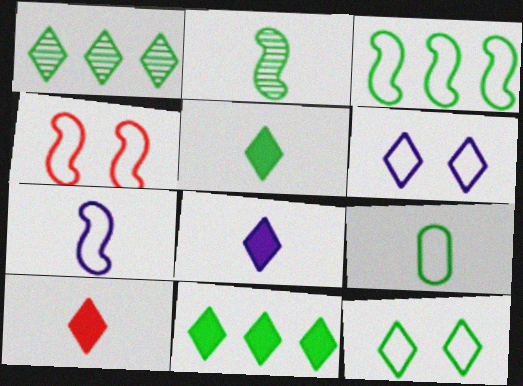[[1, 5, 12], 
[1, 6, 10], 
[2, 5, 9], 
[3, 4, 7], 
[3, 9, 12], 
[5, 8, 10]]